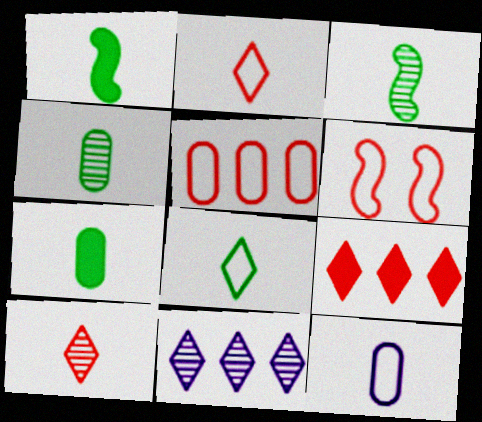[[1, 4, 8], 
[1, 10, 12], 
[2, 5, 6], 
[3, 7, 8], 
[6, 7, 11]]